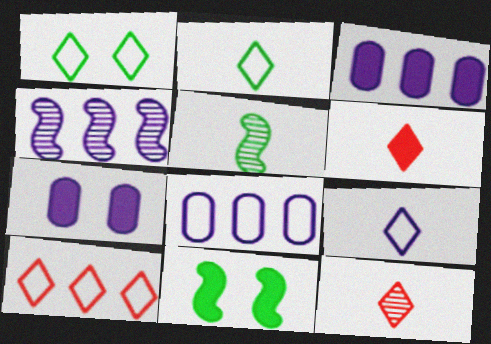[[1, 9, 10], 
[3, 6, 11], 
[4, 7, 9], 
[5, 7, 10], 
[8, 11, 12]]